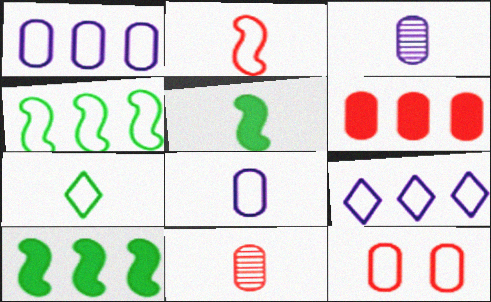[[2, 7, 8], 
[6, 11, 12]]